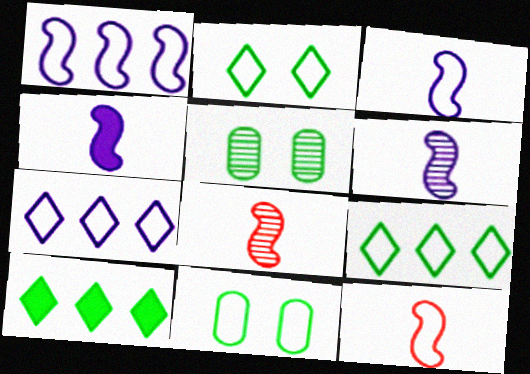[[3, 4, 6], 
[7, 11, 12]]